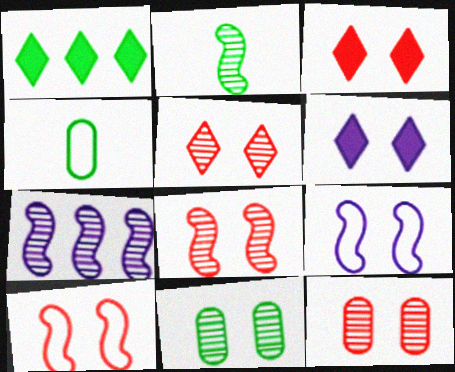[[2, 7, 8], 
[3, 4, 7], 
[3, 9, 11], 
[3, 10, 12], 
[5, 8, 12], 
[6, 10, 11]]